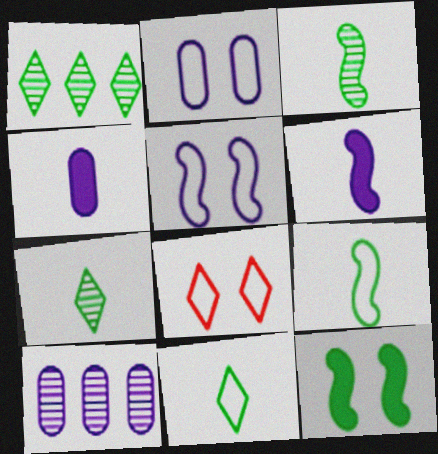[[2, 4, 10]]